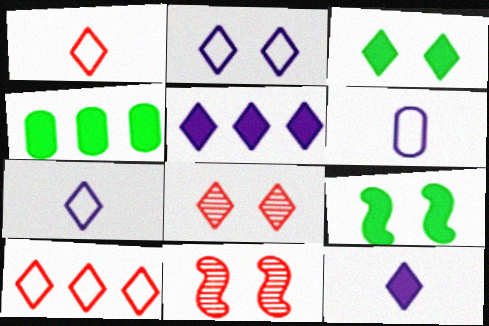[[2, 3, 8], 
[4, 7, 11]]